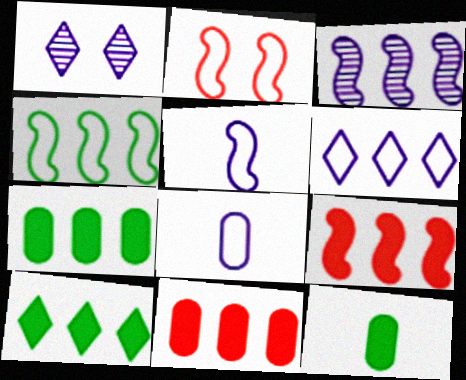[[2, 4, 5], 
[3, 4, 9]]